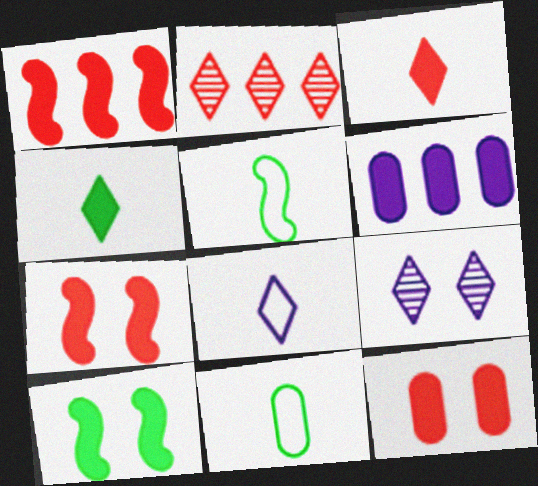[[1, 3, 12], 
[1, 9, 11], 
[3, 6, 10], 
[4, 6, 7]]